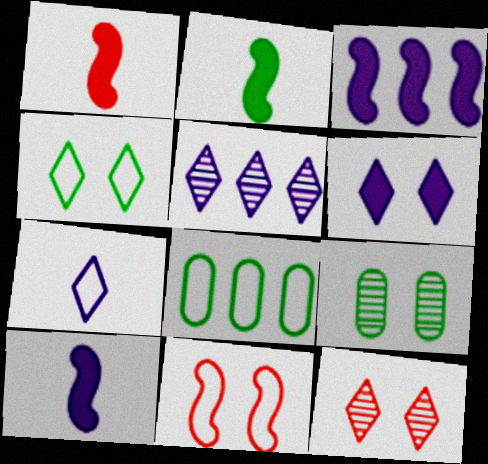[[1, 2, 10], 
[4, 6, 12], 
[5, 6, 7], 
[6, 9, 11], 
[7, 8, 11], 
[8, 10, 12]]